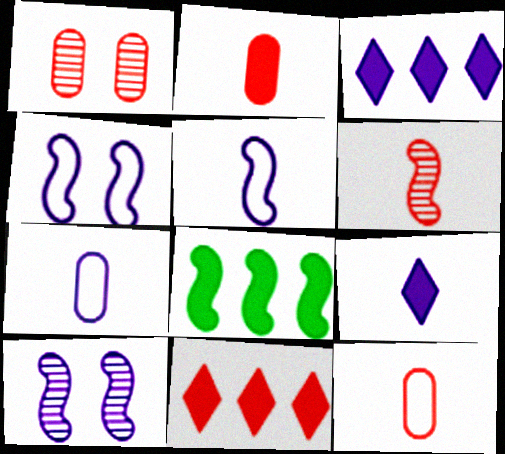[[3, 7, 10], 
[4, 6, 8]]